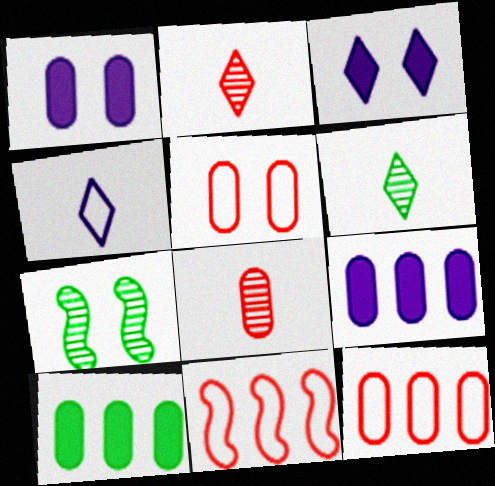[[1, 6, 11], 
[3, 5, 7]]